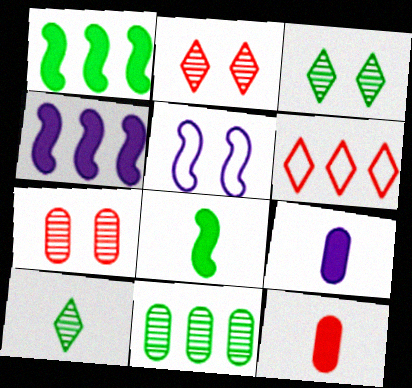[[4, 6, 11]]